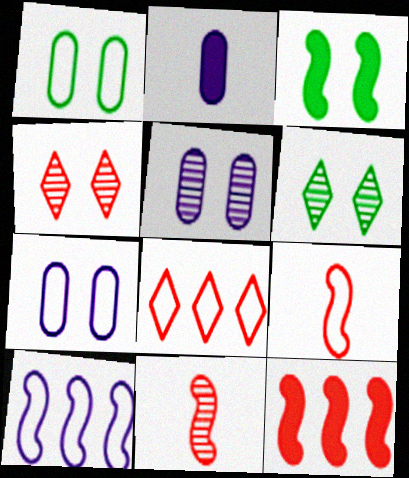[[1, 3, 6], 
[3, 4, 7], 
[3, 10, 11]]